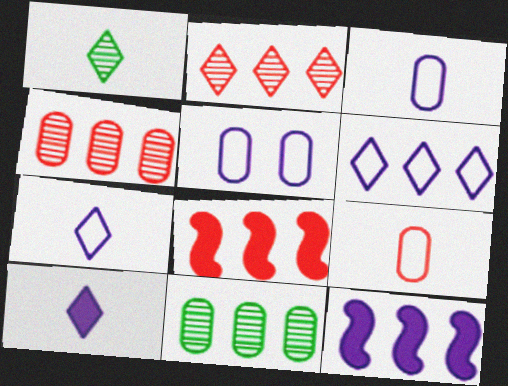[[1, 5, 8], 
[6, 8, 11]]